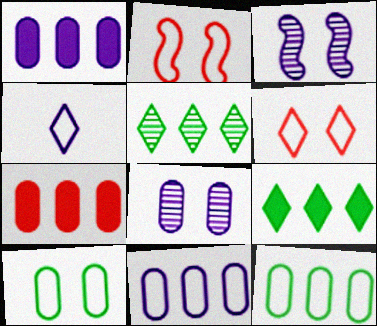[[1, 3, 4], 
[2, 4, 12]]